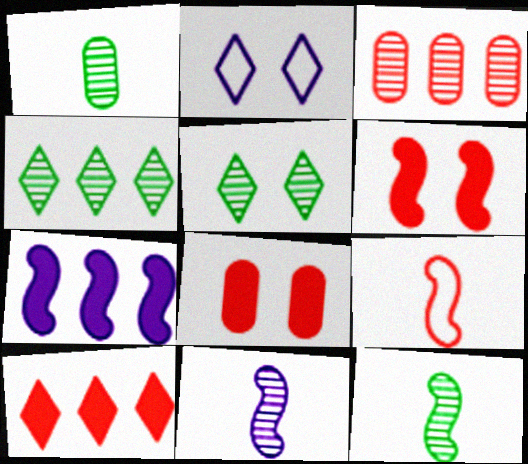[[3, 5, 11]]